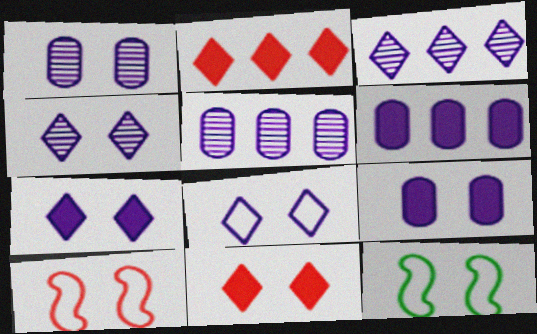[[1, 11, 12], 
[4, 7, 8]]